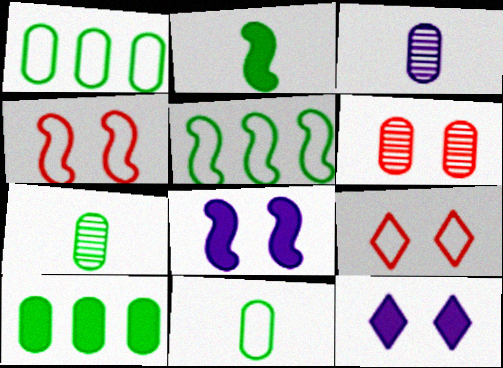[]